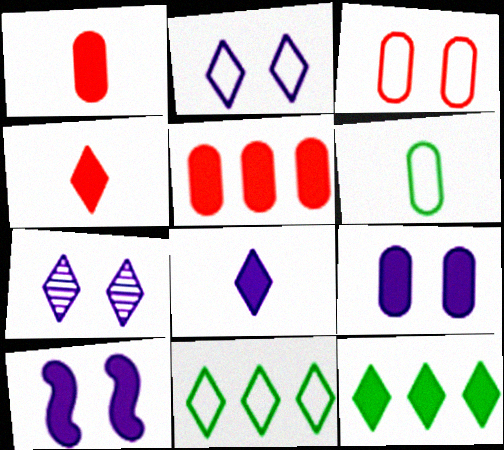[[1, 10, 12], 
[4, 7, 11]]